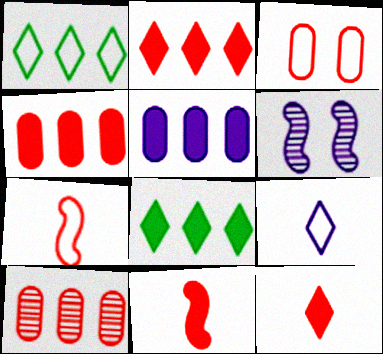[[5, 6, 9]]